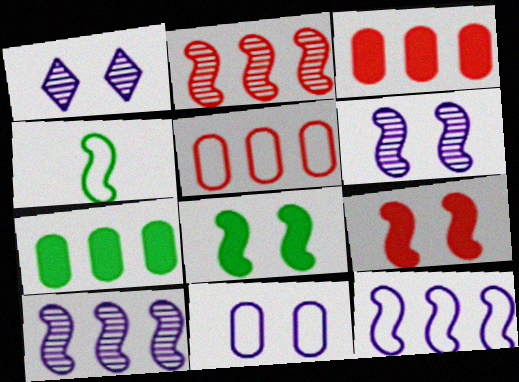[[1, 3, 4], 
[4, 9, 10]]